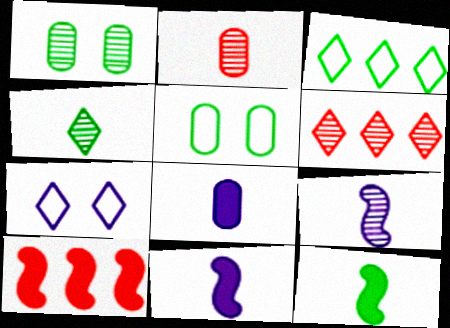[[1, 3, 12], 
[1, 6, 9], 
[2, 4, 9], 
[5, 6, 11]]